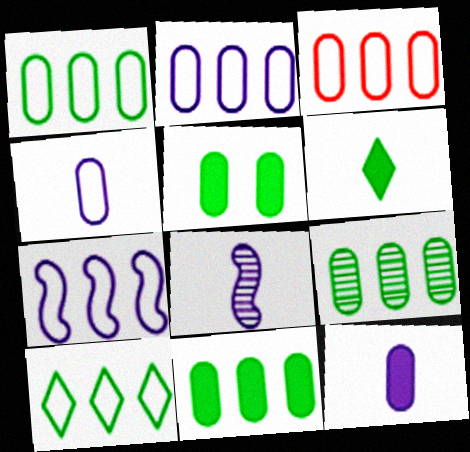[[1, 2, 3], 
[1, 9, 11], 
[3, 7, 10]]